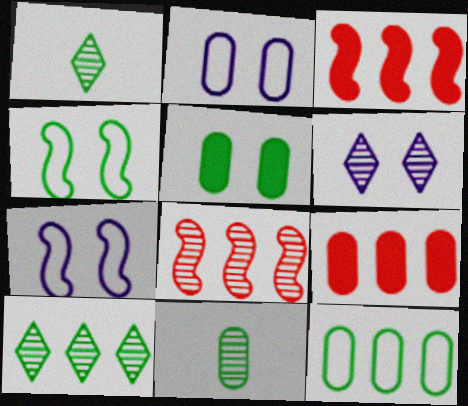[[1, 2, 3], 
[1, 7, 9], 
[2, 9, 11], 
[5, 11, 12], 
[6, 8, 11]]